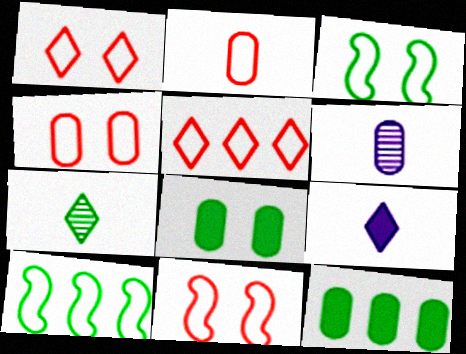[[1, 4, 11], 
[2, 5, 11], 
[3, 7, 12], 
[4, 6, 12], 
[7, 8, 10]]